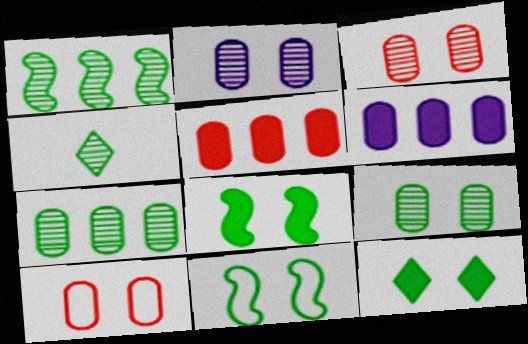[[1, 4, 9], 
[2, 3, 9], 
[9, 11, 12]]